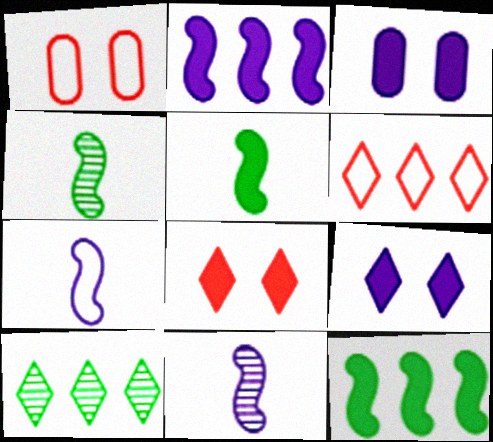[[3, 4, 6]]